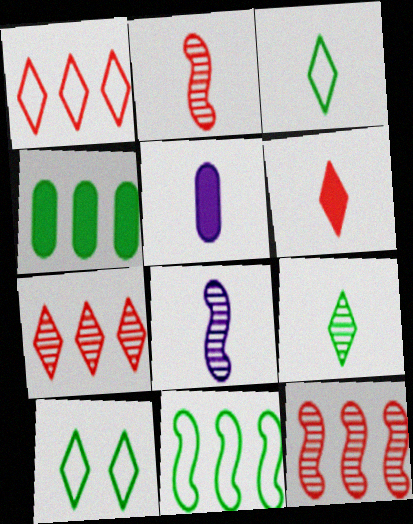[[2, 3, 5], 
[5, 10, 12]]